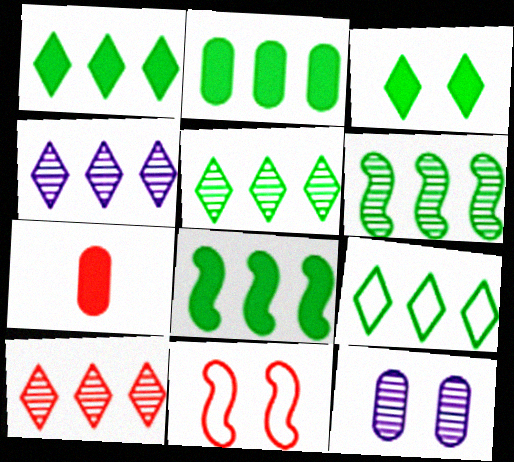[[1, 2, 8], 
[1, 5, 9], 
[2, 6, 9], 
[3, 11, 12], 
[4, 5, 10], 
[7, 10, 11]]